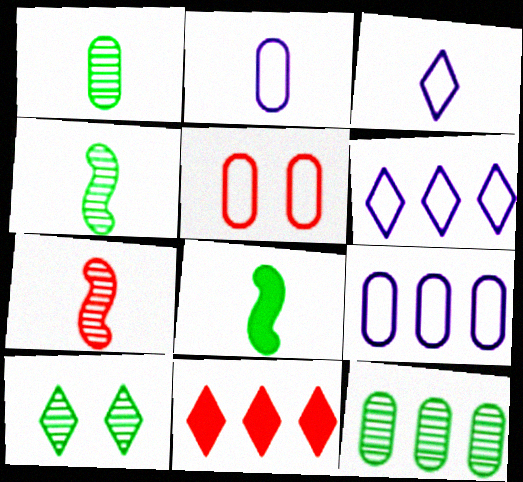[[3, 10, 11], 
[4, 10, 12], 
[5, 7, 11]]